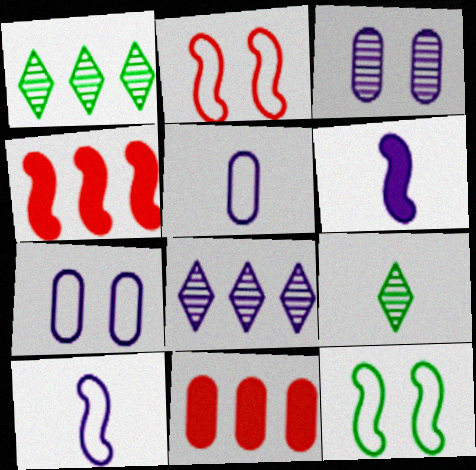[[4, 7, 9], 
[6, 7, 8]]